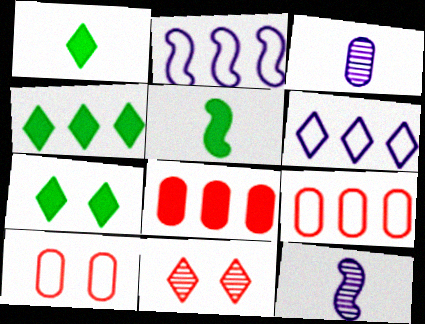[[1, 4, 7], 
[1, 6, 11], 
[4, 10, 12], 
[7, 9, 12]]